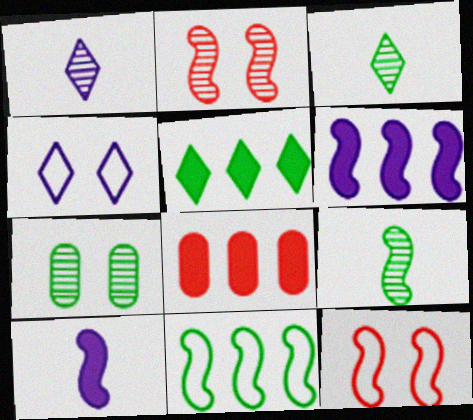[[2, 10, 11], 
[4, 8, 9], 
[5, 6, 8], 
[6, 9, 12]]